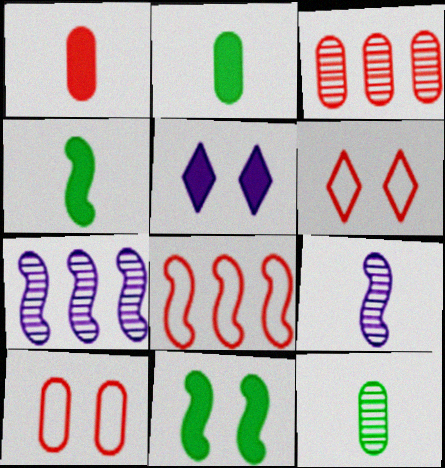[[1, 3, 10], 
[2, 6, 7], 
[5, 8, 12], 
[8, 9, 11]]